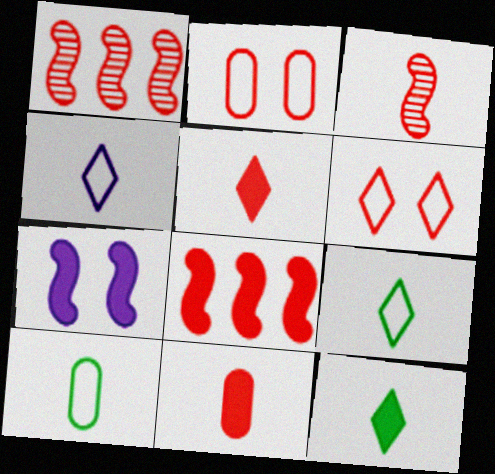[[1, 2, 5], 
[1, 6, 11]]